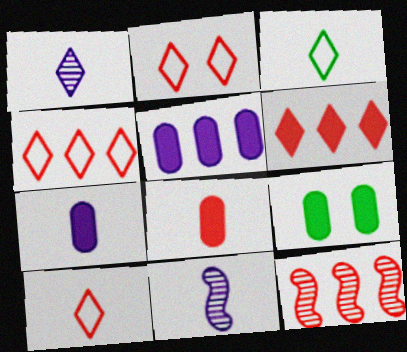[[2, 4, 10], 
[2, 8, 12], 
[3, 8, 11], 
[4, 9, 11], 
[5, 8, 9]]